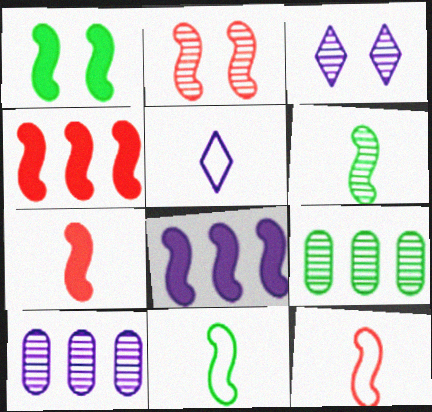[[1, 7, 8], 
[2, 4, 12], 
[2, 8, 11]]